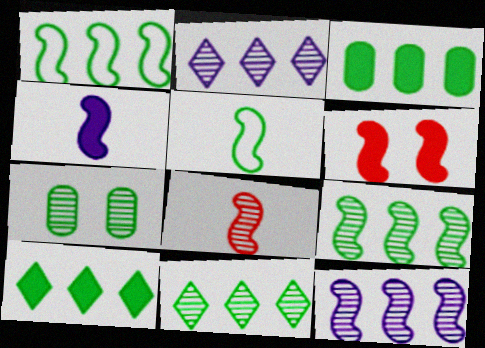[[1, 3, 11], 
[2, 7, 8], 
[4, 5, 8], 
[5, 6, 12], 
[5, 7, 10]]